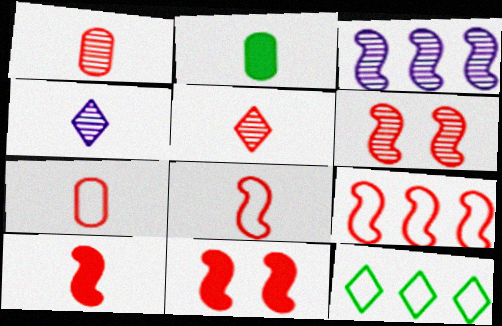[[2, 4, 8], 
[5, 7, 10], 
[6, 9, 10]]